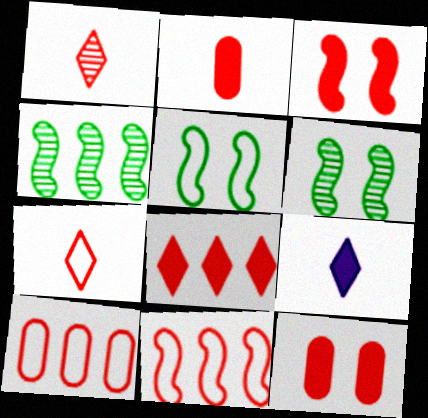[[1, 3, 10], 
[1, 11, 12], 
[2, 3, 8], 
[6, 9, 10]]